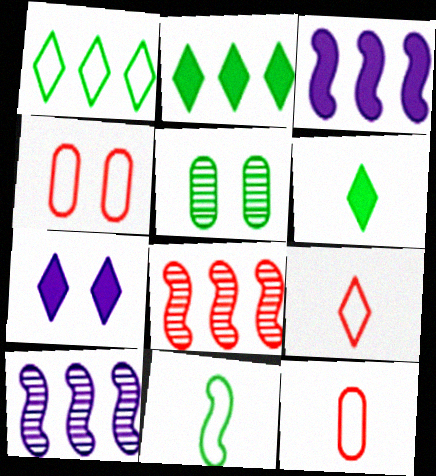[[2, 5, 11], 
[3, 5, 9], 
[4, 6, 10]]